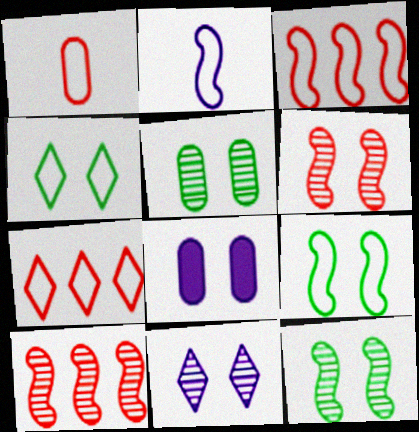[[2, 3, 9], 
[4, 6, 8], 
[5, 6, 11]]